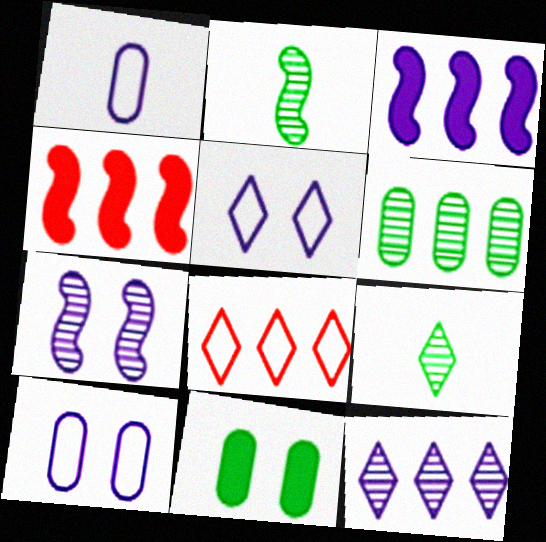[[3, 6, 8], 
[4, 9, 10]]